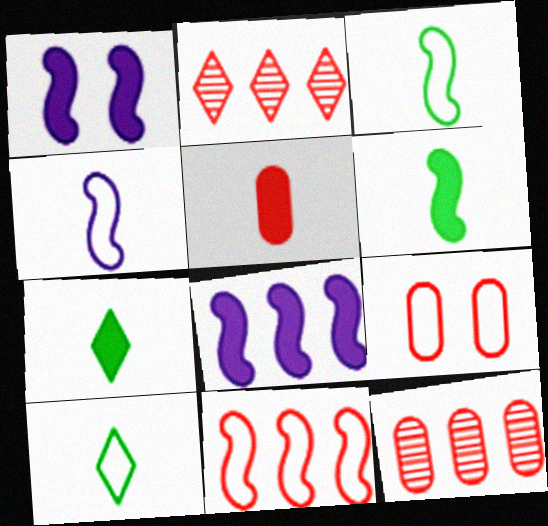[[1, 10, 12], 
[5, 9, 12]]